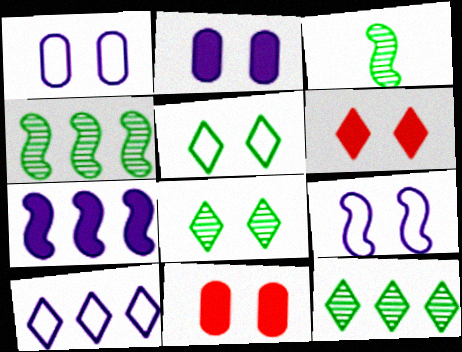[[3, 10, 11], 
[8, 9, 11]]